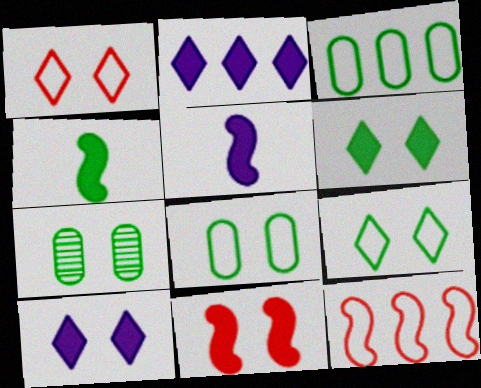[]